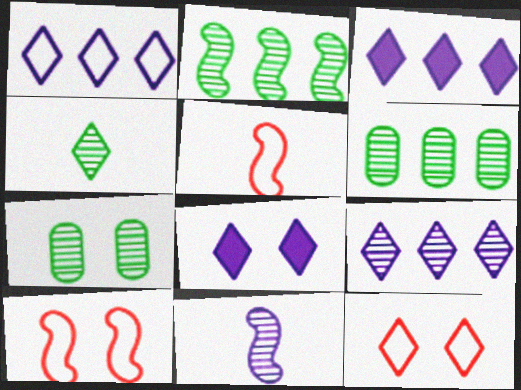[[1, 3, 9], 
[2, 4, 7], 
[3, 4, 12], 
[3, 5, 7], 
[5, 6, 8], 
[7, 8, 10]]